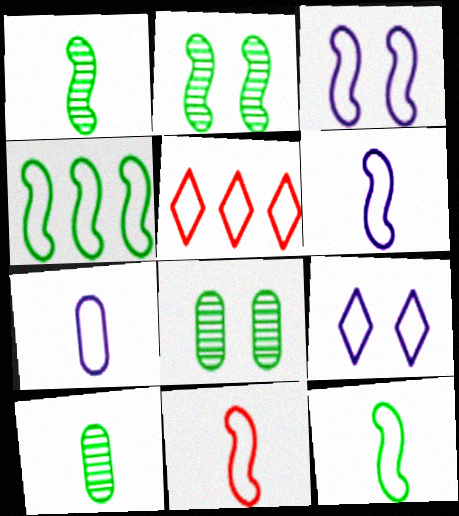[[3, 4, 11], 
[6, 11, 12]]